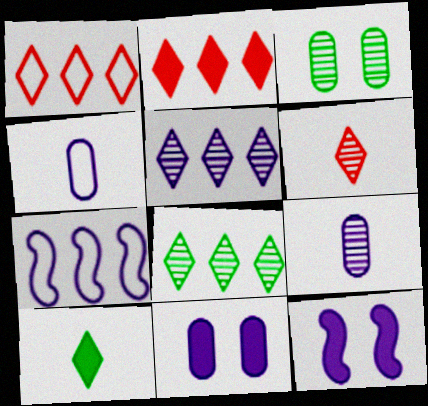[[4, 5, 12]]